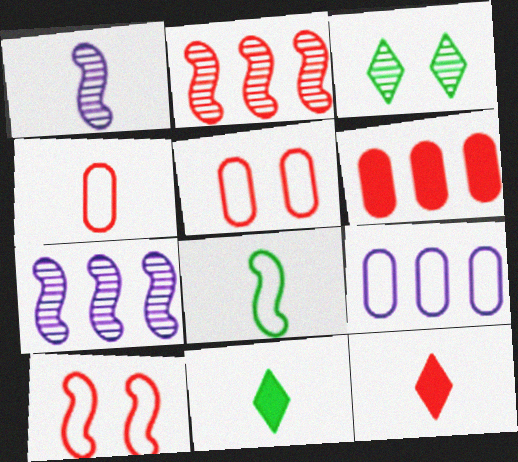[[1, 4, 11], 
[2, 5, 12], 
[5, 7, 11]]